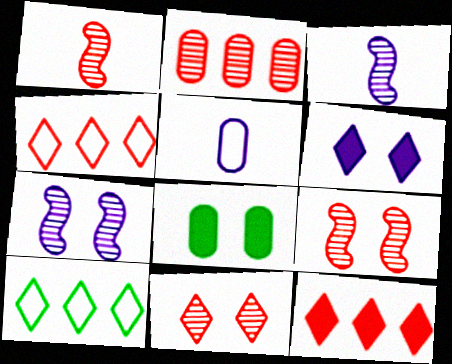[[1, 2, 11], 
[2, 5, 8], 
[3, 4, 8]]